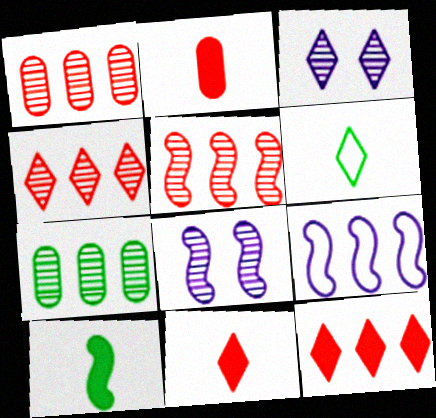[[1, 4, 5], 
[3, 6, 12], 
[7, 9, 12]]